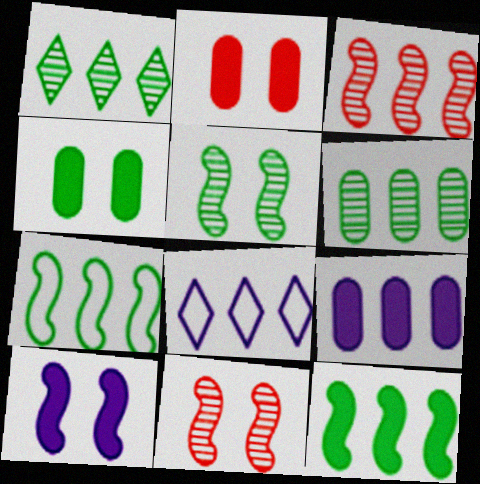[]